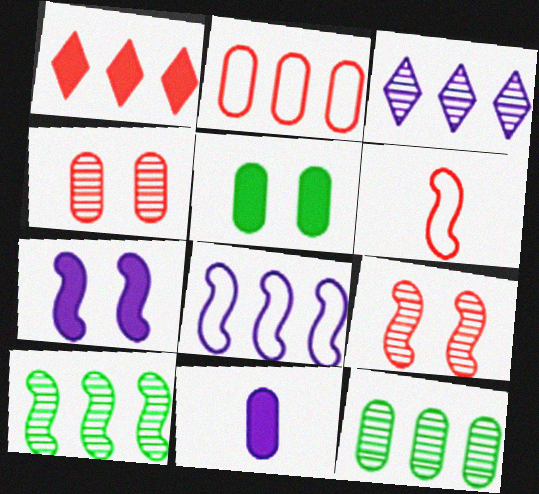[[1, 4, 6], 
[1, 8, 12], 
[3, 5, 6], 
[6, 7, 10]]